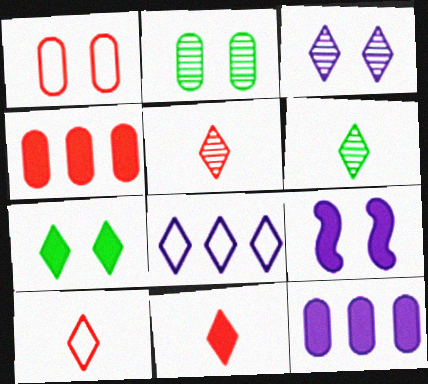[[5, 7, 8], 
[5, 10, 11]]